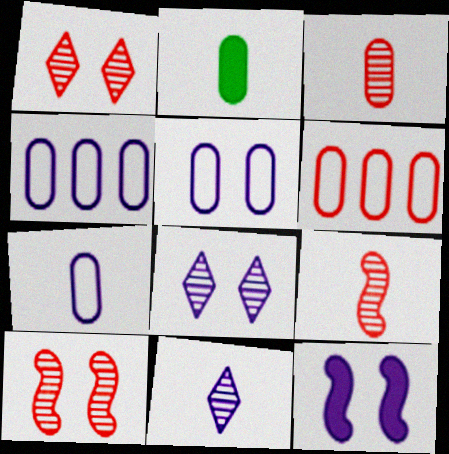[[2, 3, 7], 
[4, 5, 7], 
[4, 11, 12], 
[5, 8, 12]]